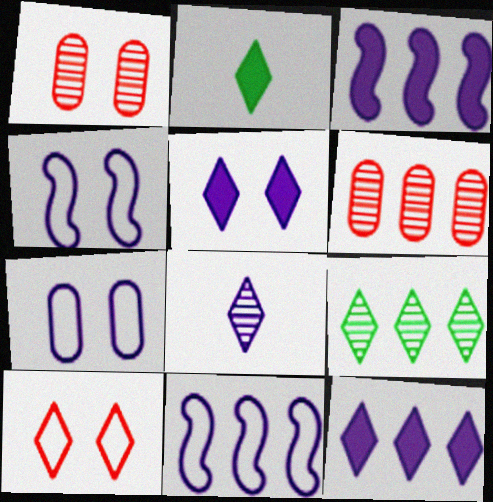[[1, 2, 11], 
[2, 4, 6], 
[3, 7, 8]]